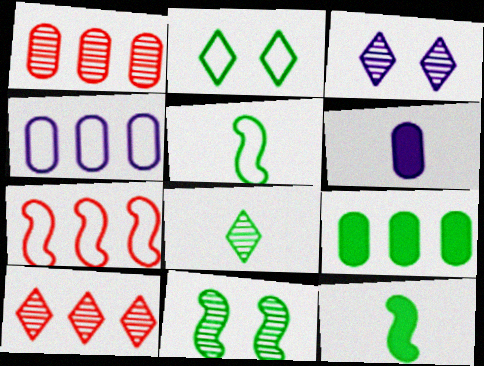[[1, 4, 9], 
[3, 8, 10]]